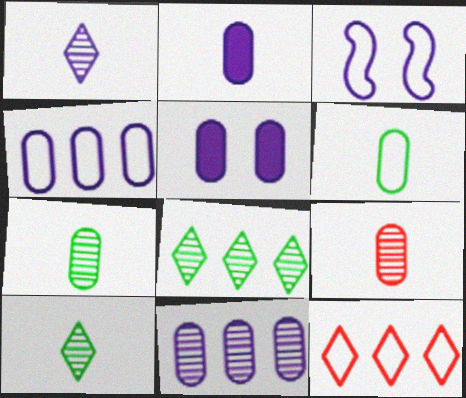[[2, 6, 9], 
[3, 6, 12]]